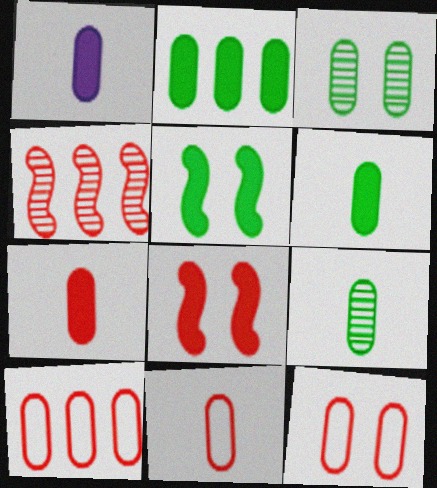[[1, 3, 10], 
[1, 6, 7], 
[1, 9, 11], 
[10, 11, 12]]